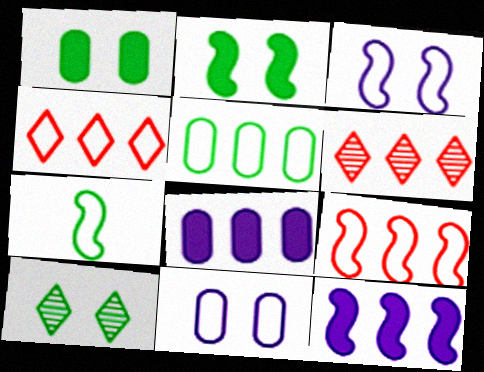[[3, 7, 9], 
[4, 7, 11], 
[5, 6, 12]]